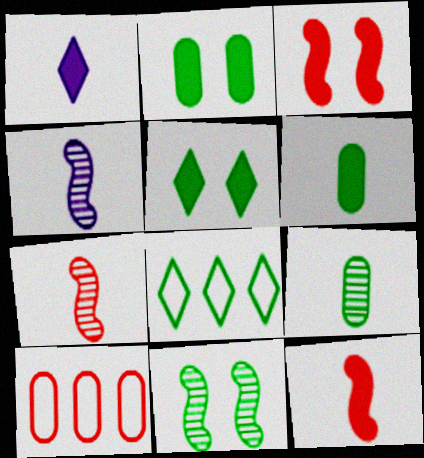[[1, 6, 12], 
[1, 10, 11], 
[4, 5, 10], 
[6, 8, 11]]